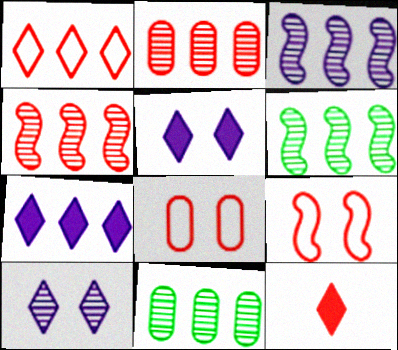[[2, 9, 12], 
[3, 4, 6], 
[4, 8, 12]]